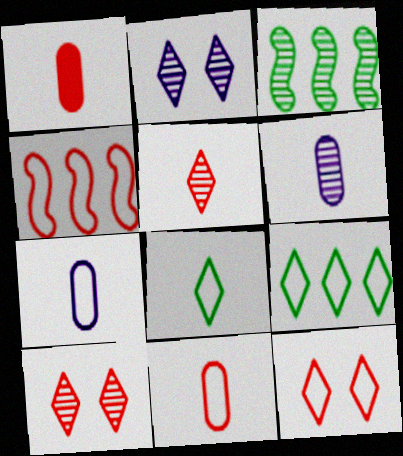[[1, 4, 10], 
[3, 6, 10], 
[4, 11, 12]]